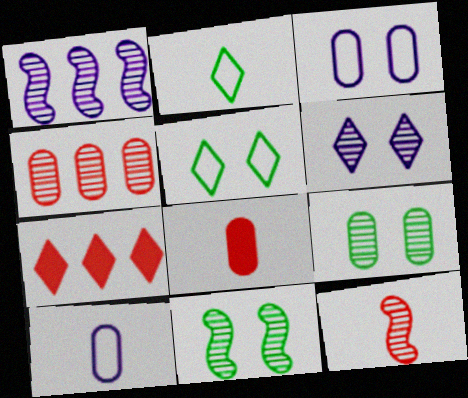[[1, 5, 8], 
[1, 11, 12], 
[2, 6, 7], 
[7, 10, 11]]